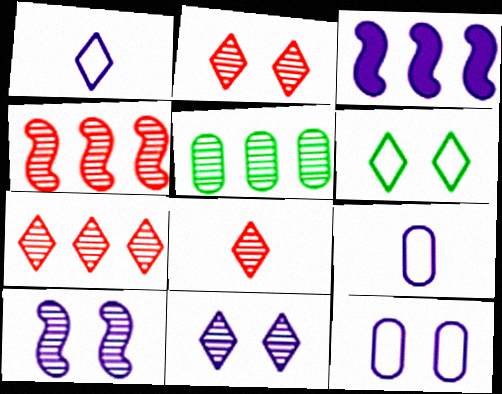[[2, 7, 8], 
[3, 9, 11], 
[5, 8, 10]]